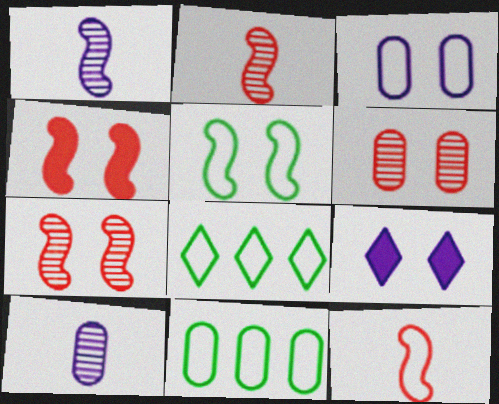[[2, 9, 11], 
[3, 8, 12], 
[4, 8, 10], 
[5, 6, 9]]